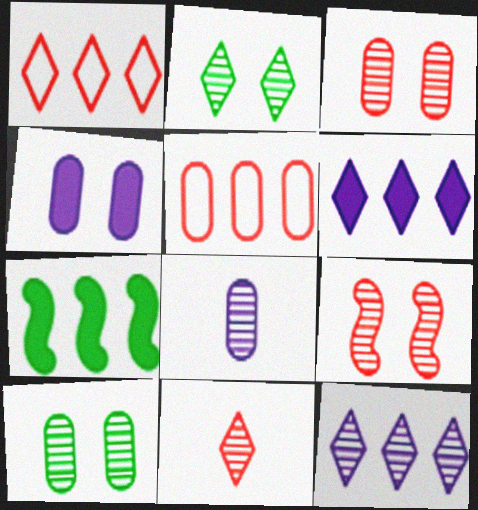[[2, 11, 12], 
[5, 7, 12]]